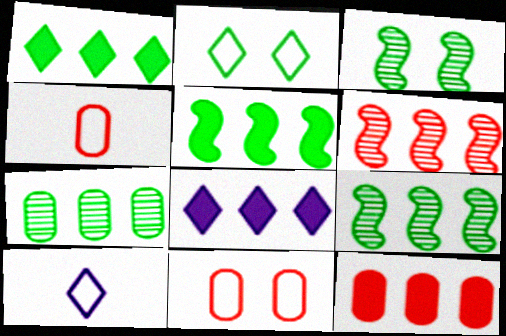[[3, 4, 8], 
[3, 10, 12], 
[5, 8, 12]]